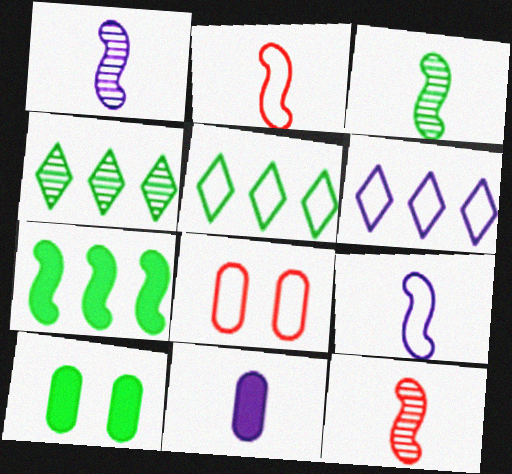[[1, 3, 12], 
[3, 5, 10], 
[5, 8, 9], 
[6, 10, 12]]